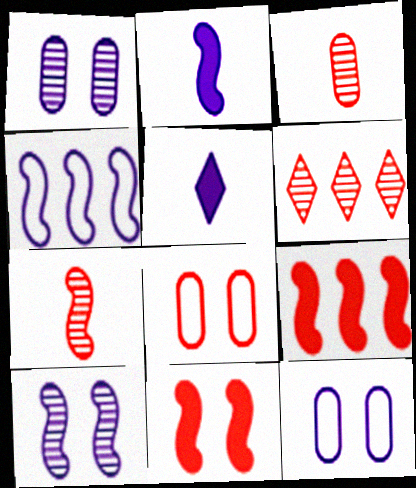[[1, 4, 5], 
[2, 4, 10]]